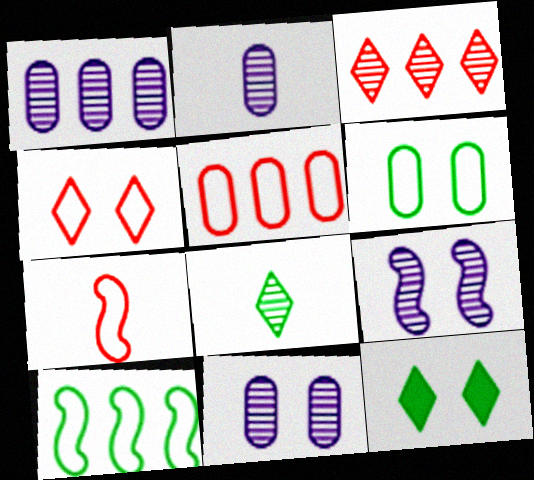[[1, 2, 11], 
[1, 7, 12], 
[4, 5, 7]]